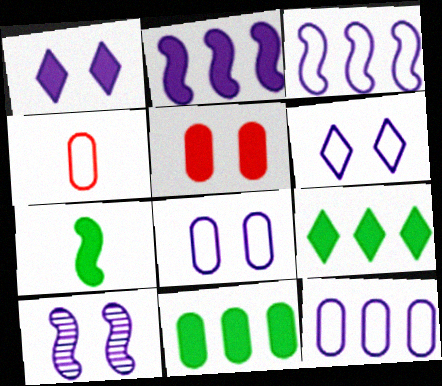[[1, 8, 10], 
[4, 9, 10]]